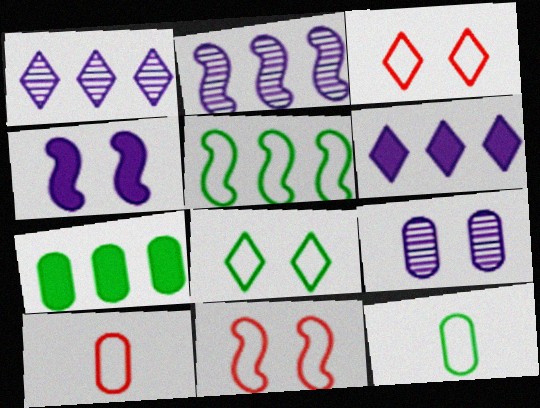[[5, 8, 12], 
[7, 9, 10]]